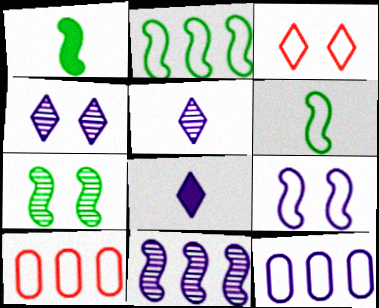[[1, 2, 7], 
[1, 4, 10], 
[3, 6, 12], 
[7, 8, 10]]